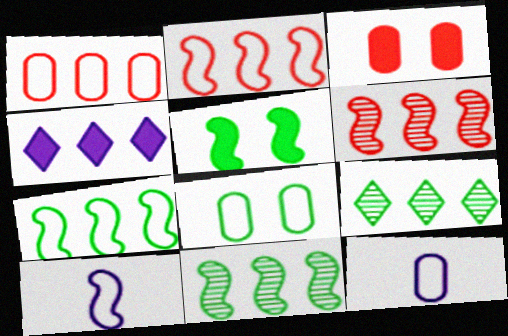[[1, 4, 11], 
[1, 8, 12], 
[3, 9, 10], 
[5, 6, 10]]